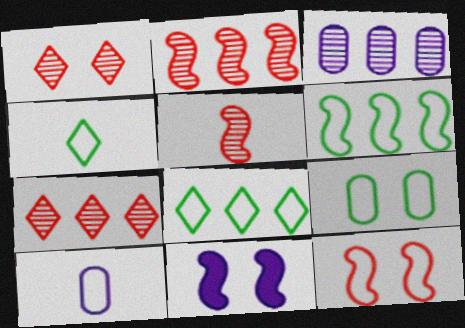[[1, 9, 11], 
[4, 6, 9], 
[5, 6, 11], 
[8, 10, 12]]